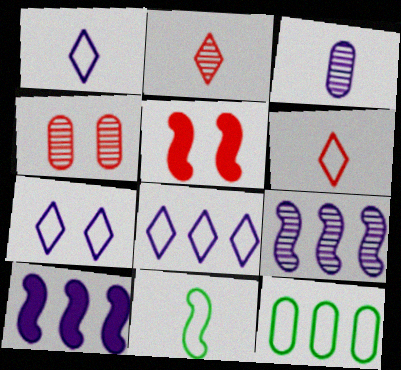[[1, 7, 8], 
[3, 7, 10], 
[5, 9, 11]]